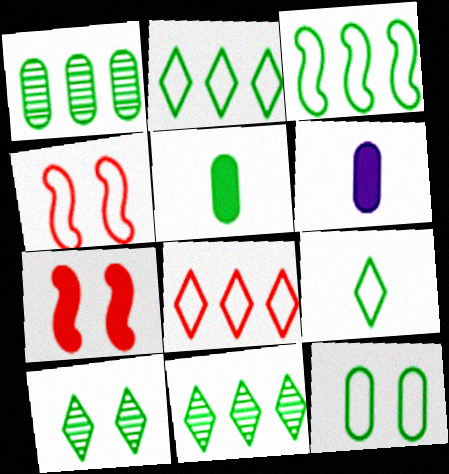[[1, 5, 12], 
[3, 5, 10], 
[3, 9, 12], 
[4, 6, 11]]